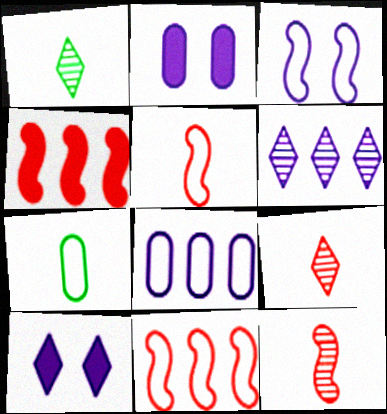[[1, 2, 11]]